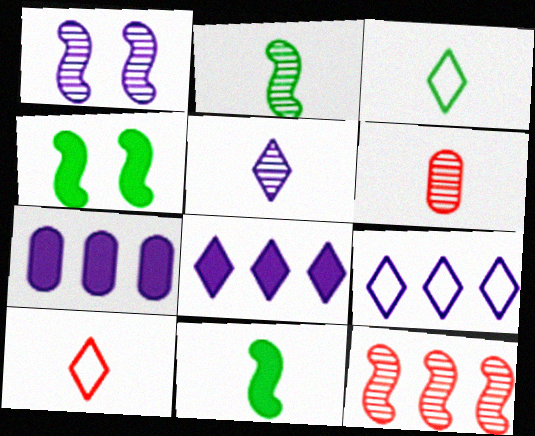[[1, 2, 12], 
[2, 5, 6], 
[4, 6, 9]]